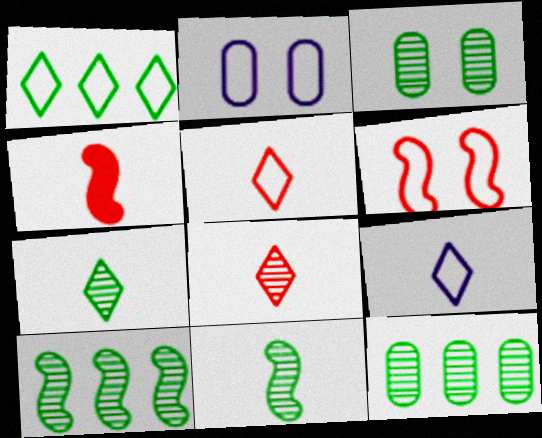[[3, 7, 10]]